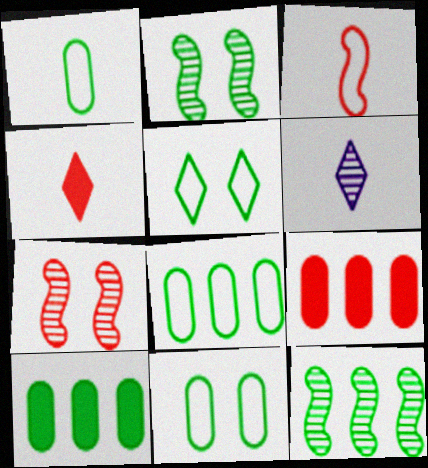[[1, 8, 11]]